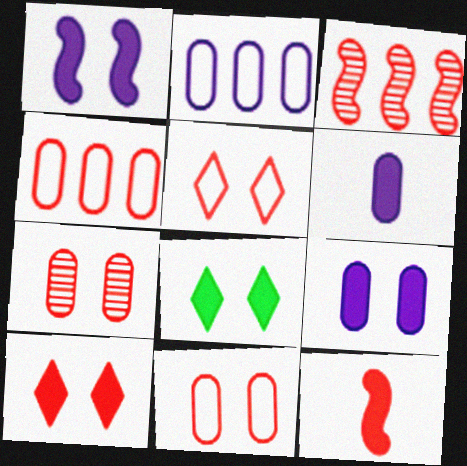[]